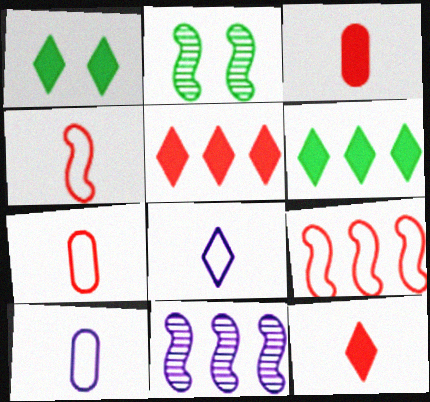[[1, 7, 11], 
[2, 5, 10]]